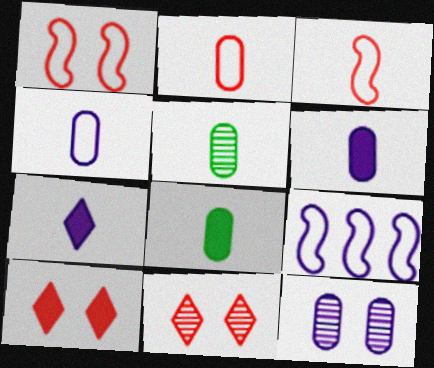[[2, 5, 6], 
[3, 5, 7], 
[5, 9, 10], 
[7, 9, 12], 
[8, 9, 11]]